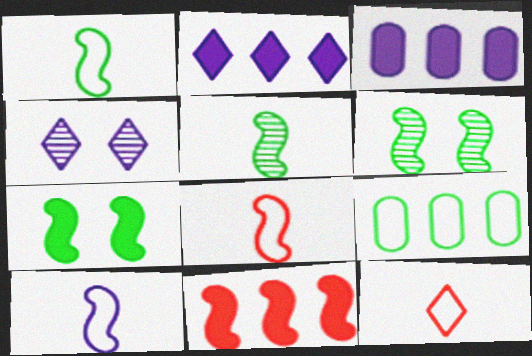[[1, 8, 10], 
[3, 4, 10], 
[3, 6, 12], 
[6, 10, 11]]